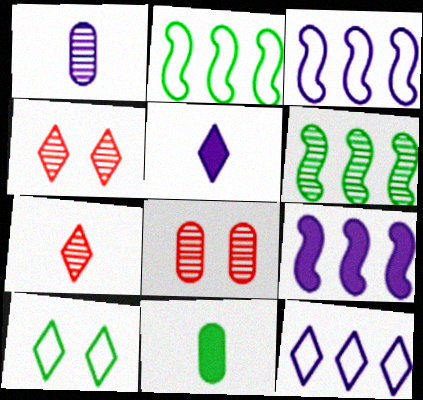[[1, 4, 6], 
[2, 5, 8], 
[3, 4, 11], 
[6, 10, 11]]